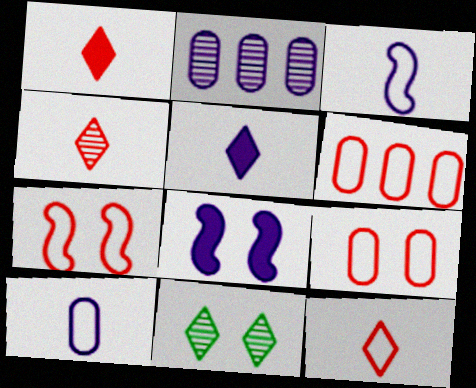[[1, 4, 12], 
[6, 7, 12], 
[8, 9, 11]]